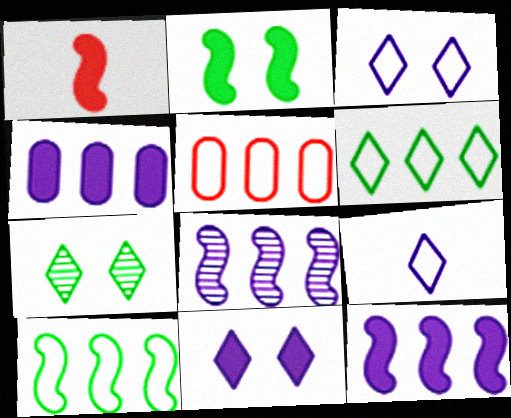[[1, 2, 12]]